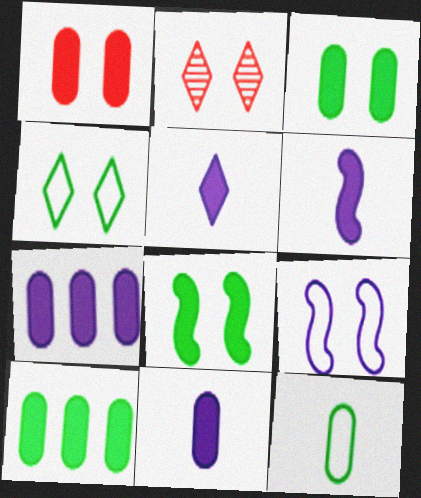[[1, 10, 11], 
[2, 3, 9], 
[5, 6, 11]]